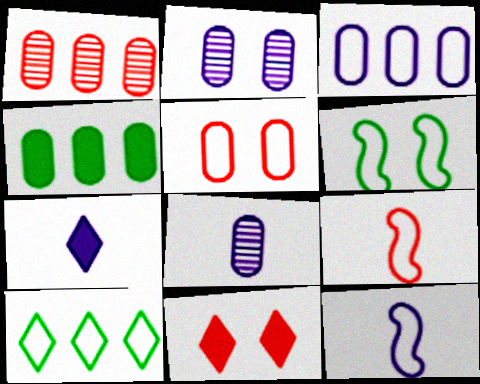[[1, 3, 4], 
[1, 6, 7], 
[1, 9, 11], 
[2, 6, 11], 
[4, 5, 8], 
[5, 10, 12], 
[7, 8, 12]]